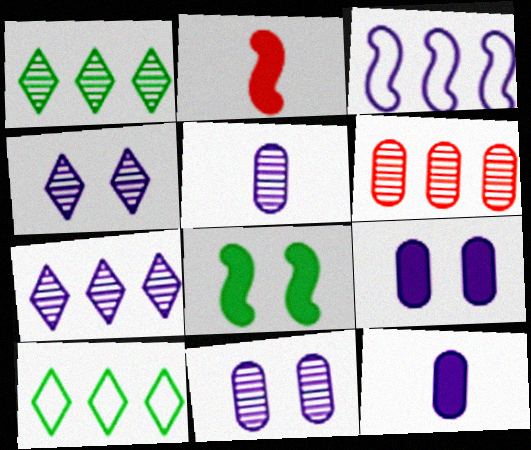[[2, 10, 11], 
[3, 4, 12]]